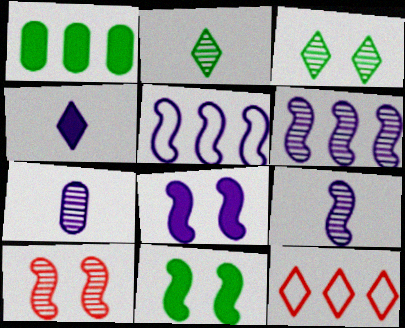[[1, 6, 12], 
[3, 4, 12], 
[5, 8, 9], 
[7, 11, 12]]